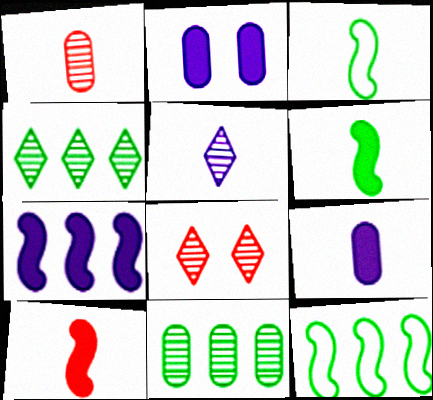[[4, 5, 8], 
[8, 9, 12]]